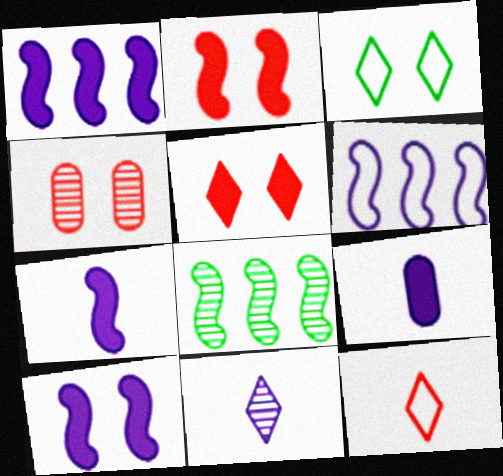[[1, 7, 10], 
[3, 4, 10], 
[4, 8, 11]]